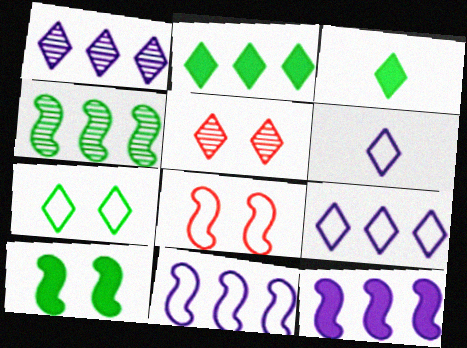[[2, 5, 6], 
[3, 5, 9]]